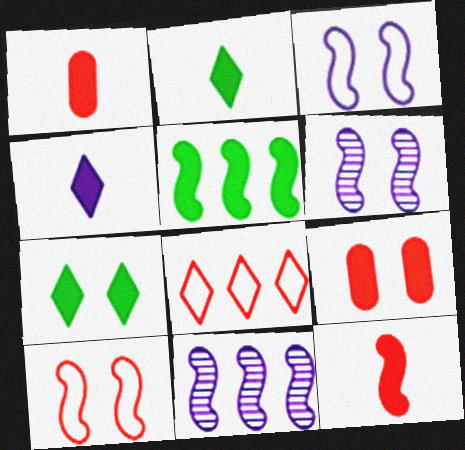[[4, 5, 9]]